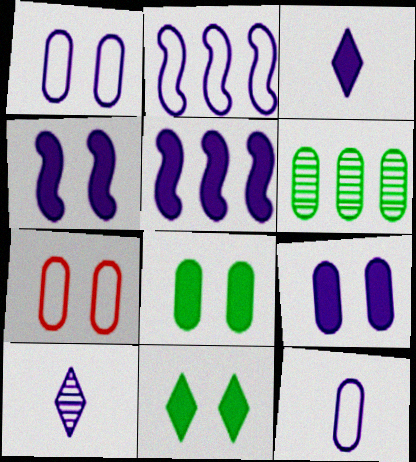[[1, 5, 10], 
[2, 9, 10], 
[3, 5, 9]]